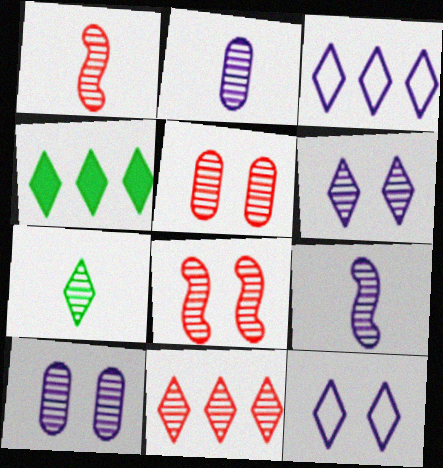[[1, 2, 7], 
[1, 5, 11], 
[3, 4, 11], 
[6, 7, 11]]